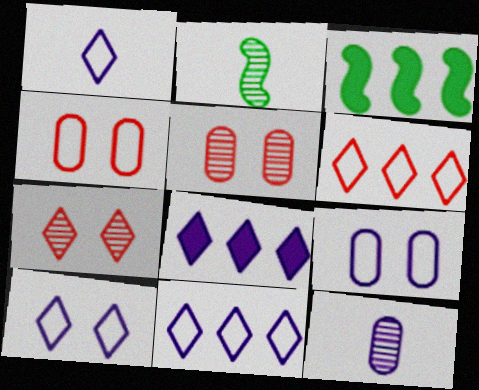[[1, 3, 5], 
[1, 10, 11], 
[2, 4, 8]]